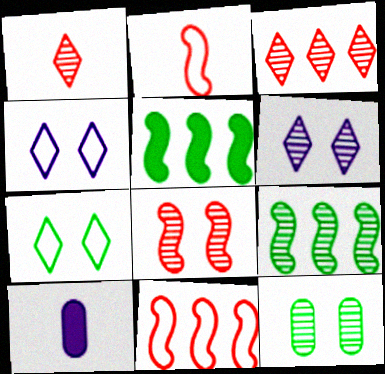[[6, 8, 12]]